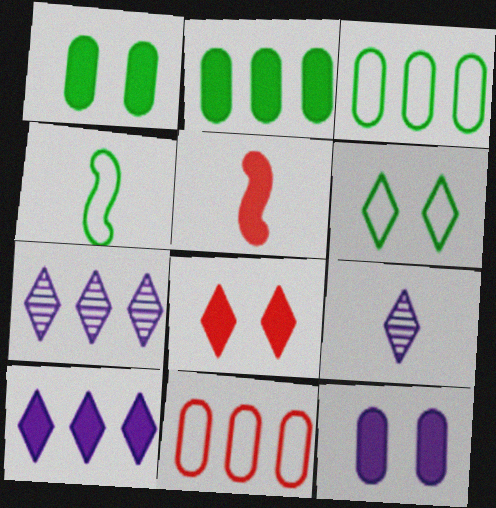[[1, 5, 10], 
[3, 4, 6]]